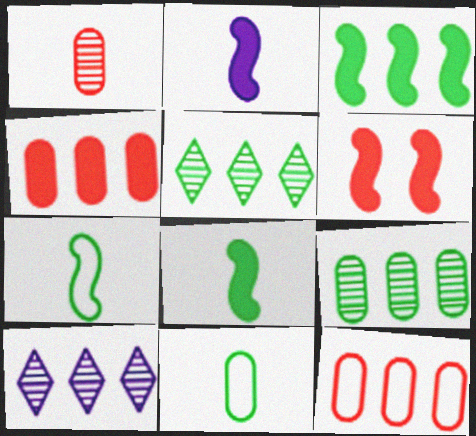[[2, 3, 6], 
[3, 10, 12], 
[6, 10, 11]]